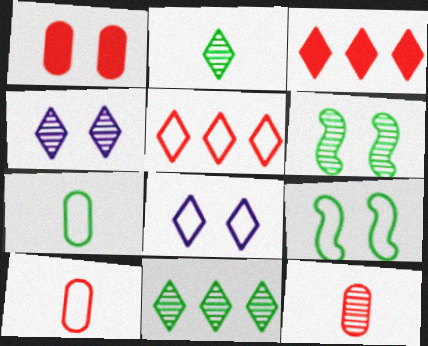[[1, 4, 9], 
[1, 6, 8], 
[2, 3, 8]]